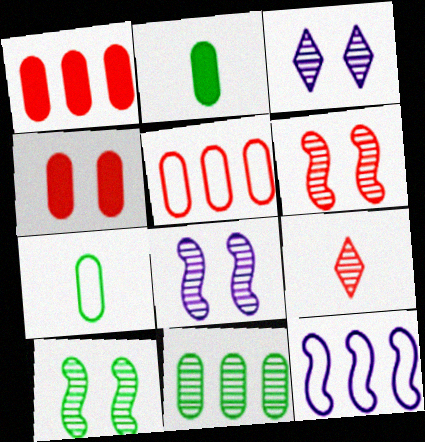[[6, 8, 10], 
[8, 9, 11]]